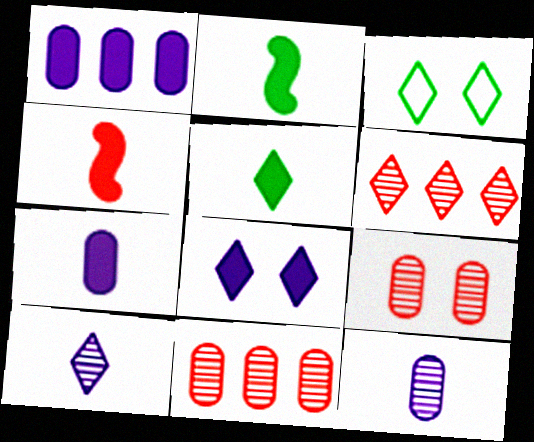[[4, 5, 7]]